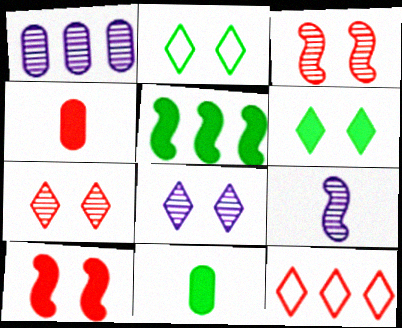[[1, 5, 12], 
[1, 8, 9], 
[3, 4, 12], 
[5, 6, 11]]